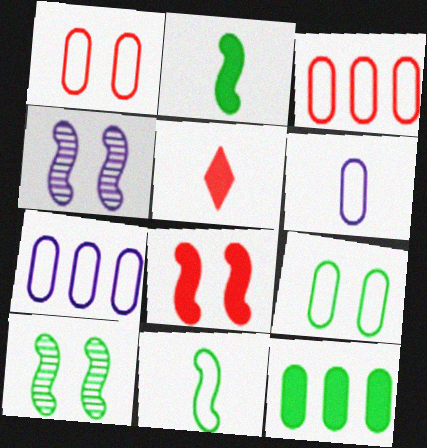[[3, 6, 9], 
[5, 7, 10]]